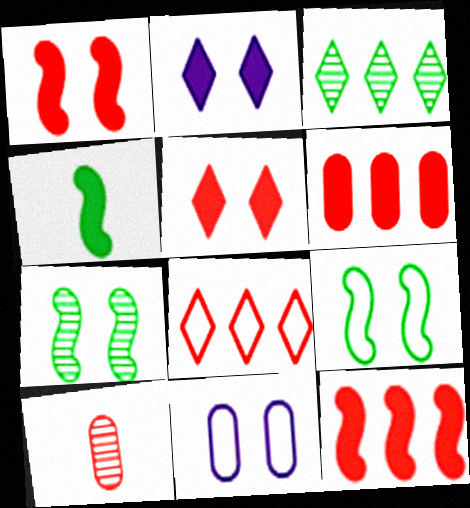[[1, 8, 10], 
[2, 4, 6], 
[5, 7, 11]]